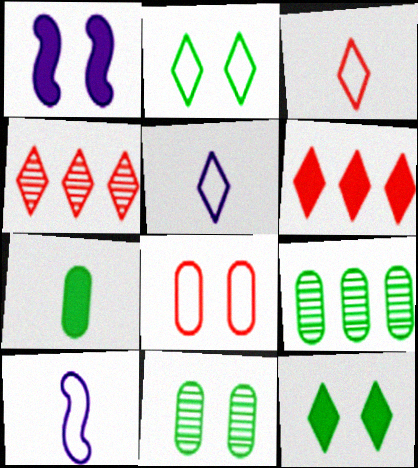[[1, 3, 9], 
[1, 6, 7], 
[4, 5, 12], 
[6, 10, 11]]